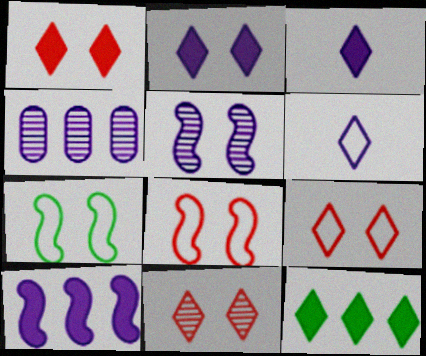[[1, 3, 12], 
[1, 9, 11], 
[6, 11, 12]]